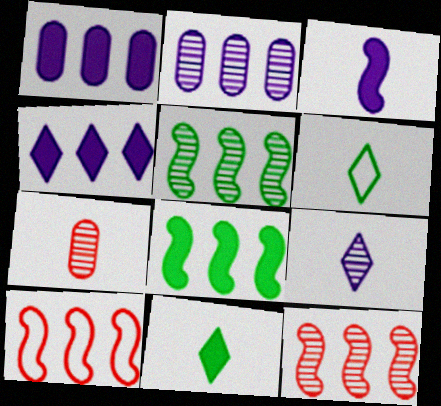[[3, 6, 7]]